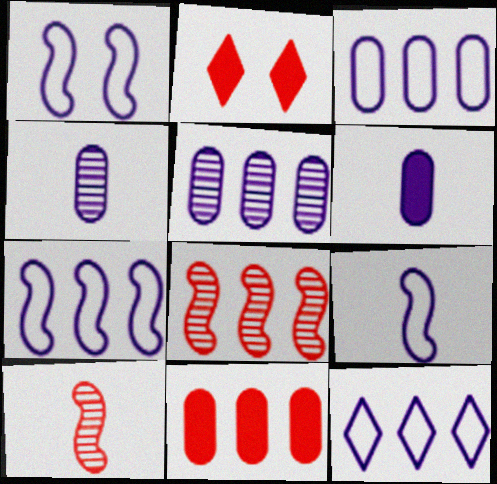[[1, 7, 9], 
[3, 7, 12]]